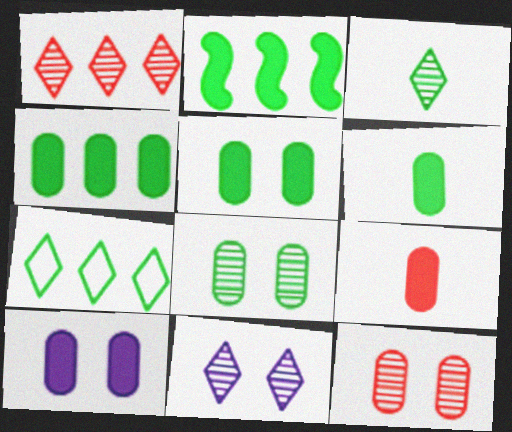[[1, 3, 11], 
[4, 5, 6], 
[4, 9, 10]]